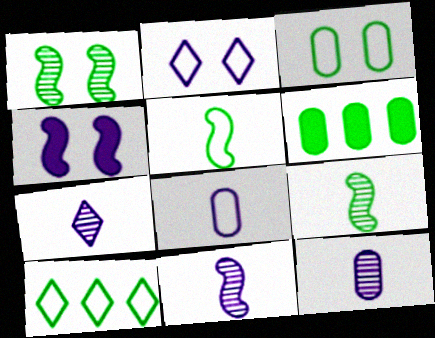[[3, 5, 10], 
[7, 11, 12]]